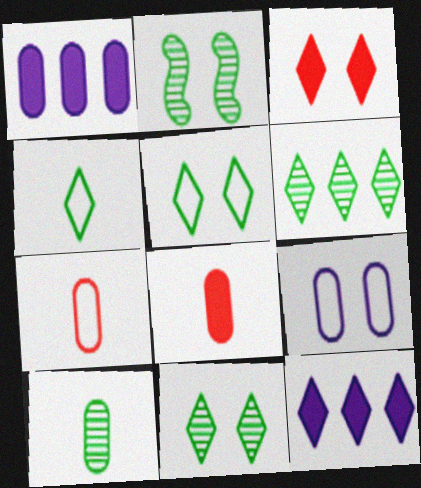[[2, 3, 9], 
[2, 6, 10], 
[2, 7, 12]]